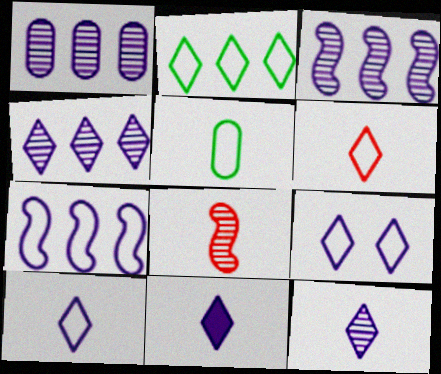[[1, 3, 4], 
[2, 6, 9], 
[4, 9, 11], 
[5, 8, 11], 
[10, 11, 12]]